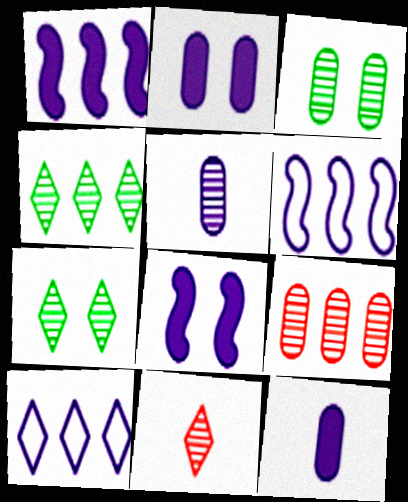[[3, 5, 9], 
[5, 8, 10]]